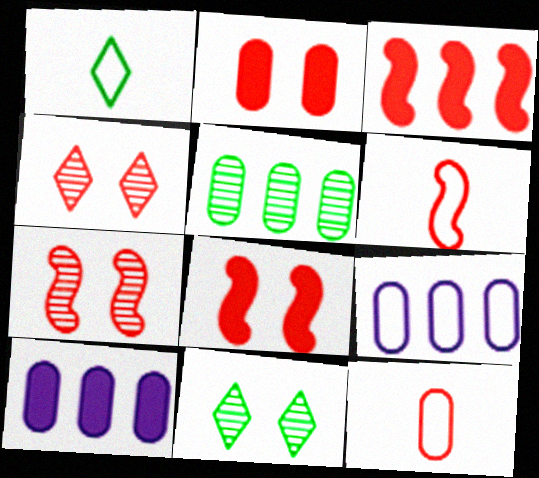[[1, 7, 10], 
[3, 4, 12], 
[3, 6, 7], 
[6, 10, 11]]